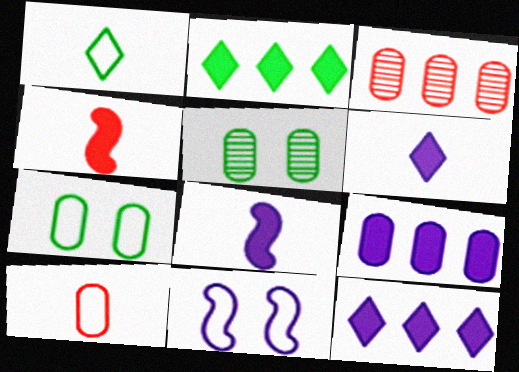[[5, 9, 10]]